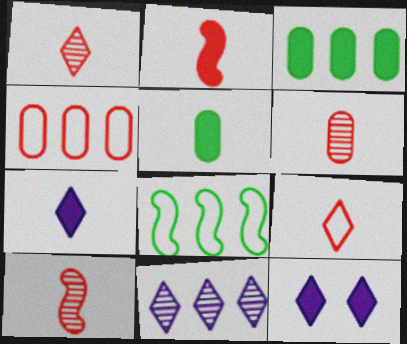[[1, 6, 10], 
[2, 3, 12], 
[2, 5, 7], 
[2, 6, 9], 
[6, 8, 12]]